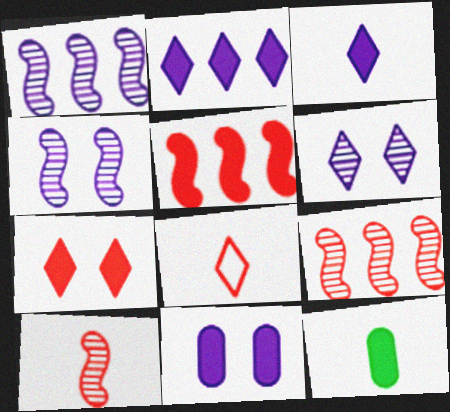[]